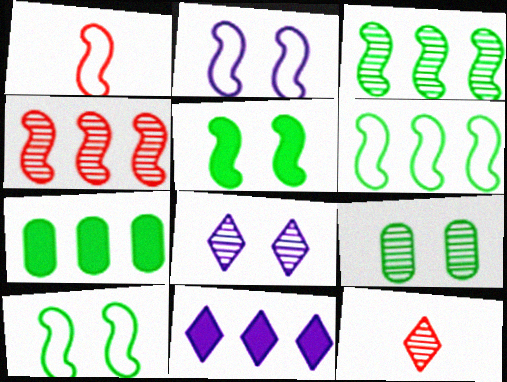[[1, 2, 6], 
[1, 7, 8], 
[1, 9, 11], 
[2, 7, 12]]